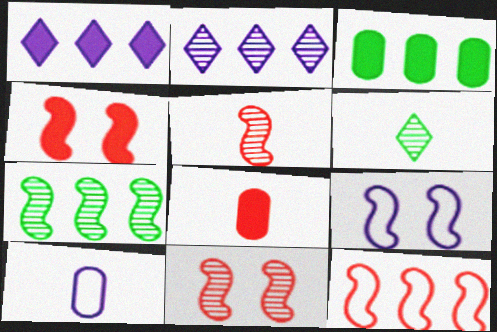[[2, 3, 12], 
[4, 5, 12]]